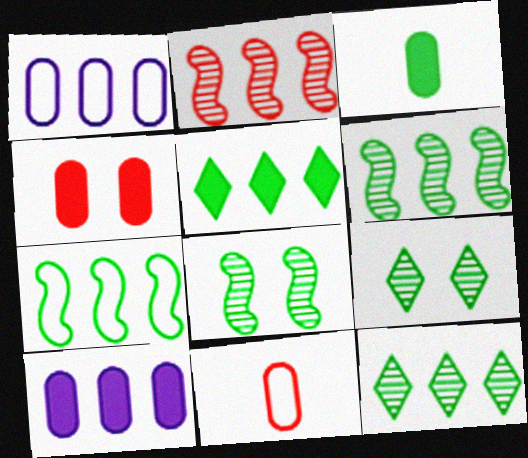[[1, 2, 5], 
[3, 4, 10], 
[3, 7, 9]]